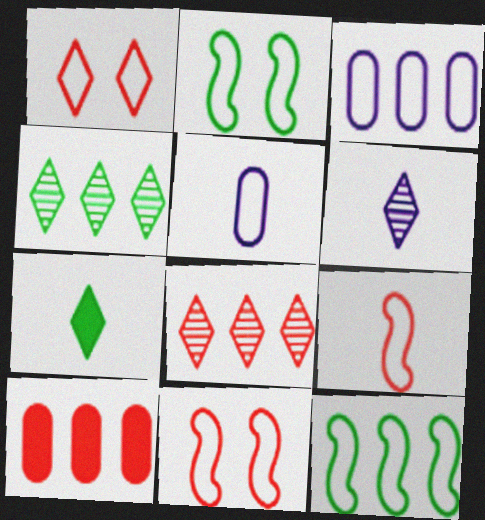[[1, 5, 12], 
[2, 6, 10]]